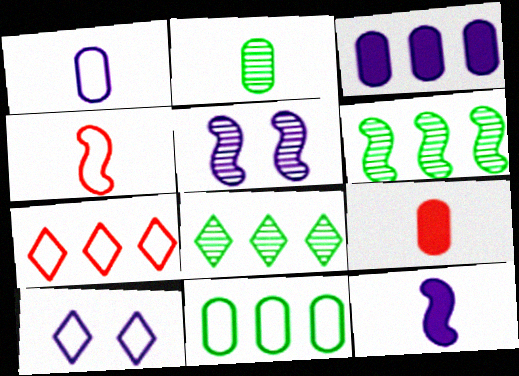[[1, 2, 9], 
[3, 6, 7], 
[4, 10, 11], 
[6, 9, 10]]